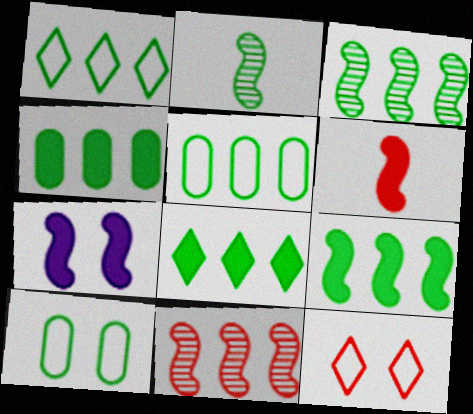[[1, 3, 4], 
[2, 8, 10], 
[3, 5, 8], 
[4, 8, 9], 
[6, 7, 9]]